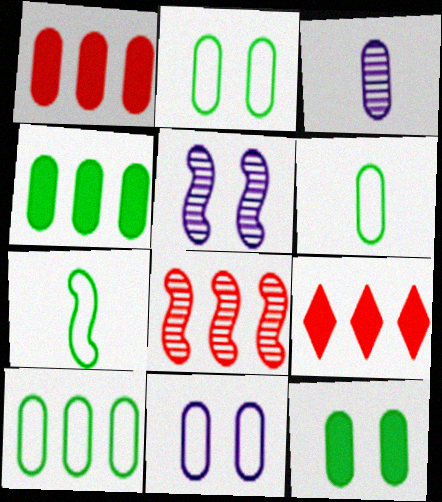[[1, 2, 3], 
[2, 6, 10], 
[5, 6, 9]]